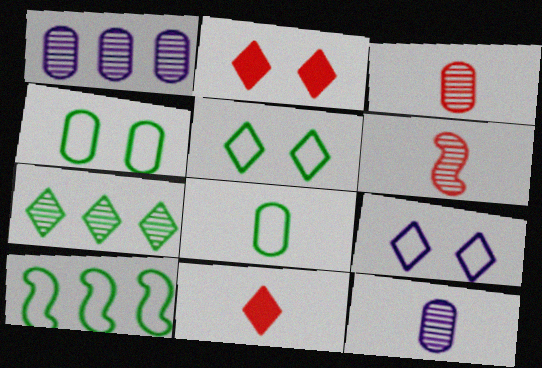[[2, 10, 12], 
[5, 8, 10], 
[7, 9, 11]]